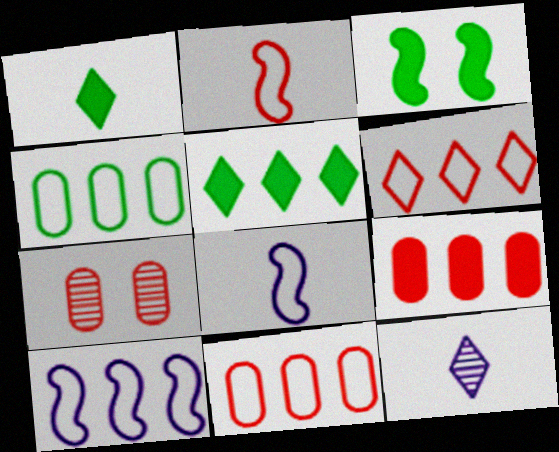[[1, 7, 10], 
[3, 11, 12], 
[4, 6, 10], 
[5, 7, 8]]